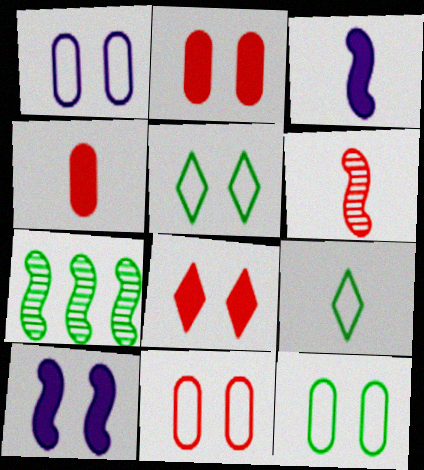[[1, 11, 12]]